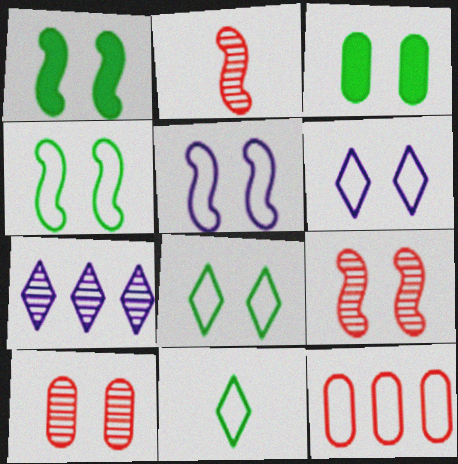[[1, 5, 9], 
[1, 6, 10], 
[3, 6, 9], 
[5, 11, 12]]